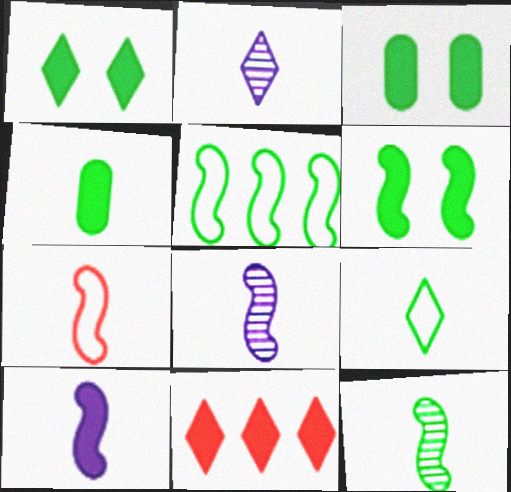[[1, 3, 6], 
[2, 4, 7], 
[3, 10, 11], 
[4, 9, 12], 
[5, 6, 12], 
[7, 10, 12]]